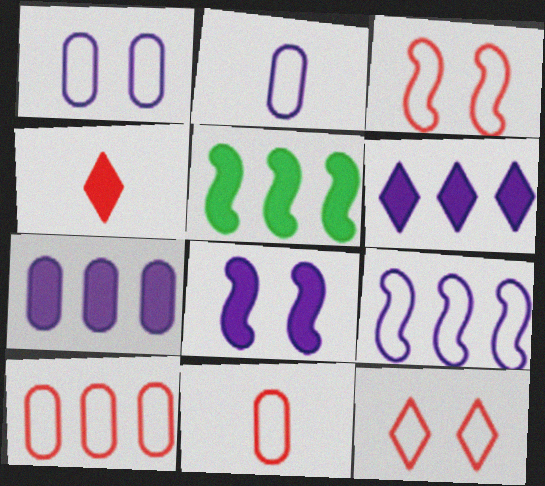[]